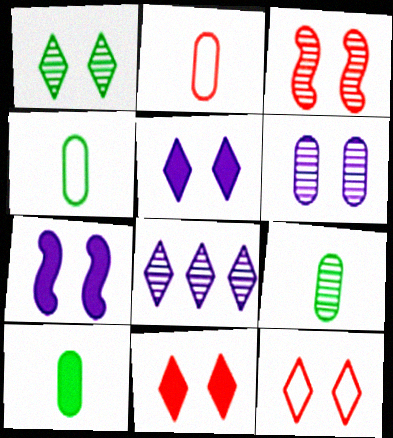[[1, 3, 6], 
[1, 5, 12], 
[3, 8, 9], 
[4, 9, 10]]